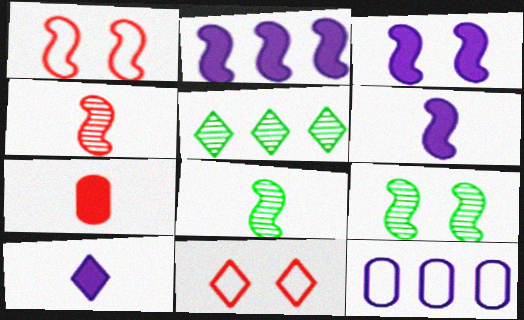[[1, 2, 8], 
[1, 3, 9], 
[2, 3, 6], 
[5, 10, 11]]